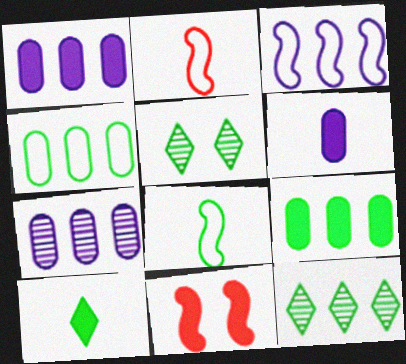[[1, 2, 5], 
[1, 10, 11], 
[5, 8, 9]]